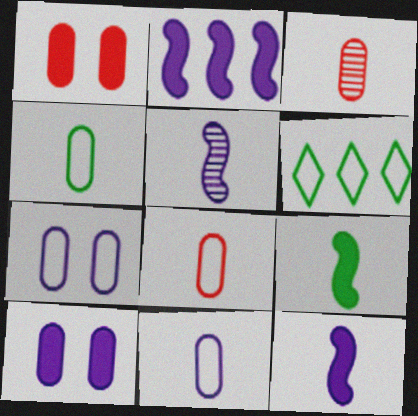[[1, 5, 6], 
[4, 8, 11]]